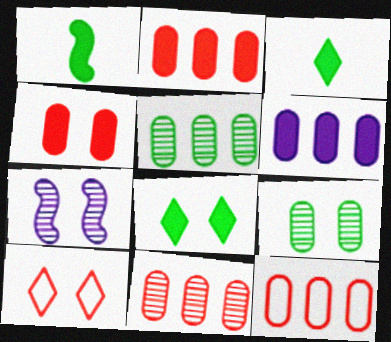[[2, 11, 12], 
[3, 7, 12], 
[5, 6, 12]]